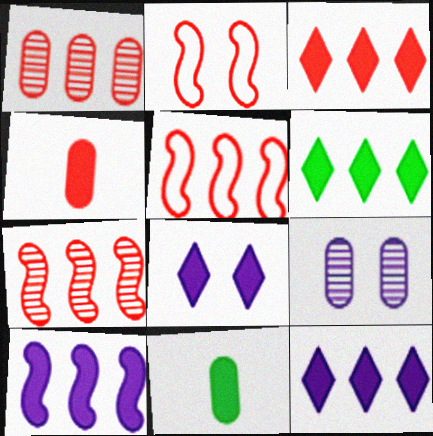[[1, 3, 5], 
[3, 6, 12]]